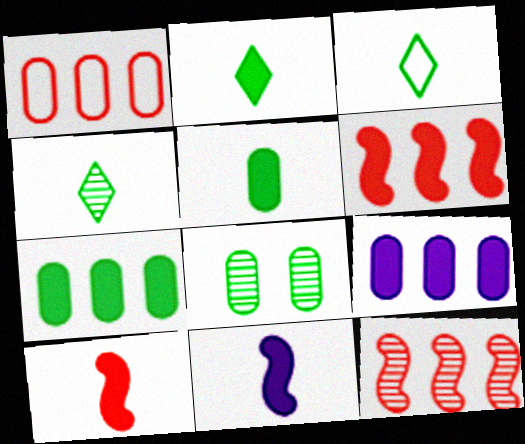[[2, 3, 4]]